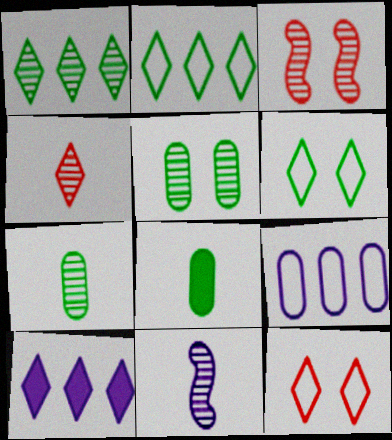[[4, 6, 10], 
[4, 7, 11]]